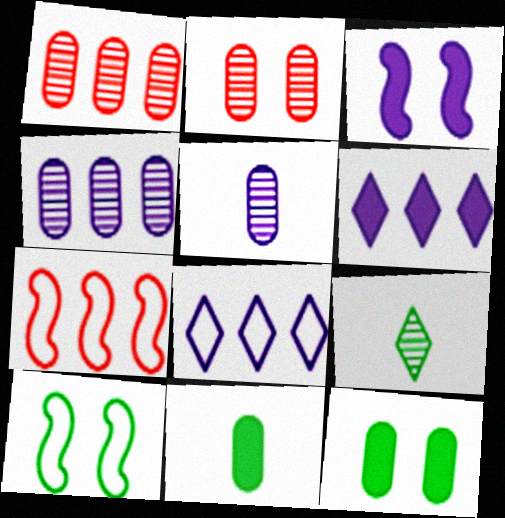[[3, 5, 8]]